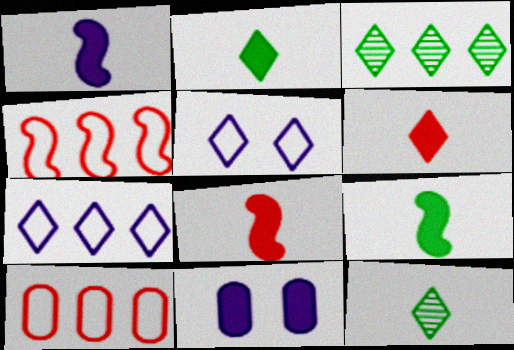[[1, 8, 9], 
[3, 5, 6], 
[4, 11, 12]]